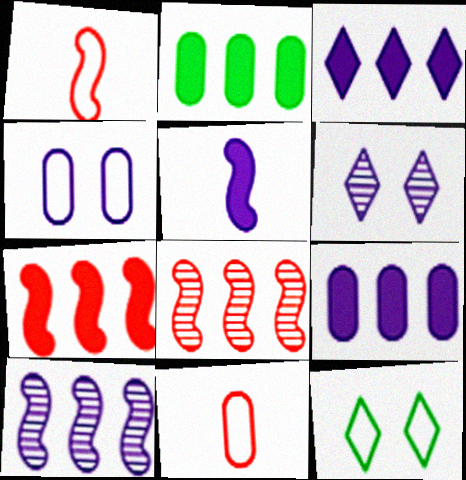[[1, 2, 6], 
[2, 3, 7]]